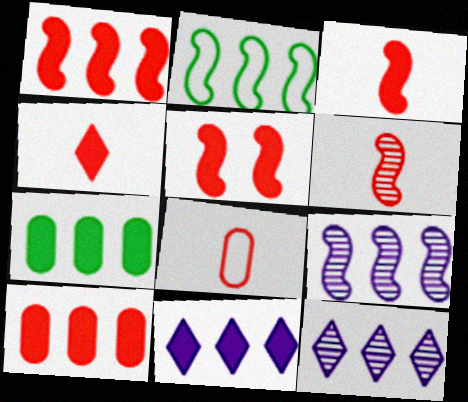[[1, 2, 9], 
[1, 3, 5], 
[1, 7, 11], 
[2, 10, 12], 
[4, 5, 10], 
[4, 6, 8]]